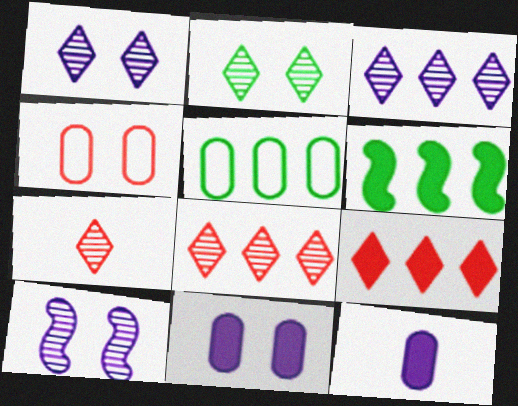[[2, 3, 7]]